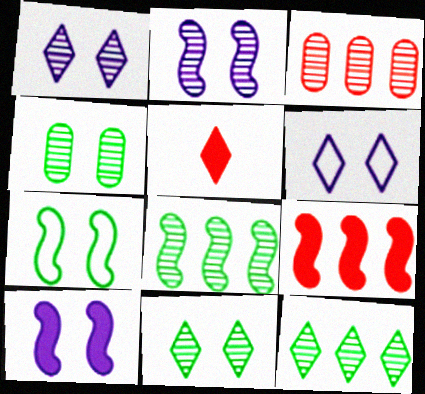[[5, 6, 12]]